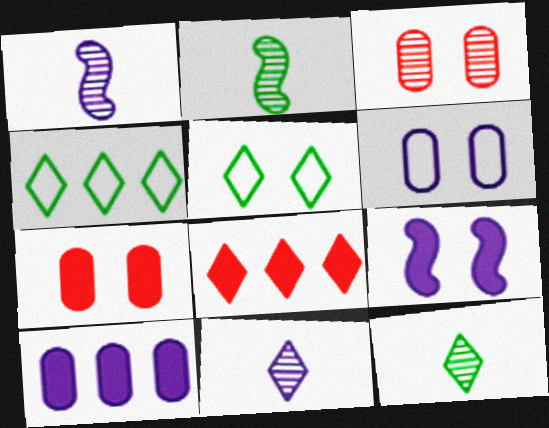[[1, 4, 7], 
[2, 6, 8], 
[3, 5, 9], 
[5, 8, 11]]